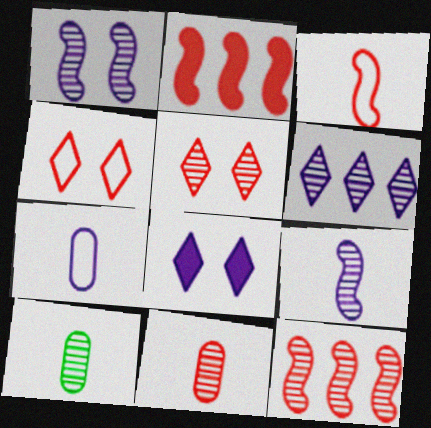[[2, 4, 11], 
[5, 11, 12]]